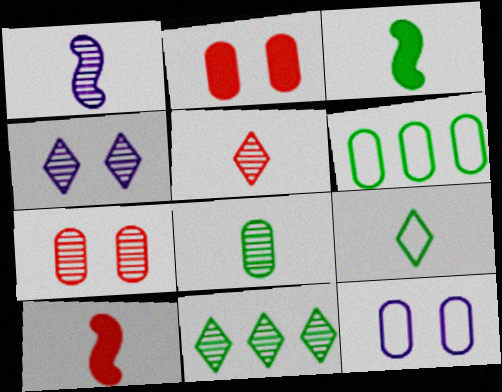[[1, 5, 8], 
[1, 7, 11], 
[3, 8, 9], 
[4, 5, 11], 
[4, 6, 10], 
[10, 11, 12]]